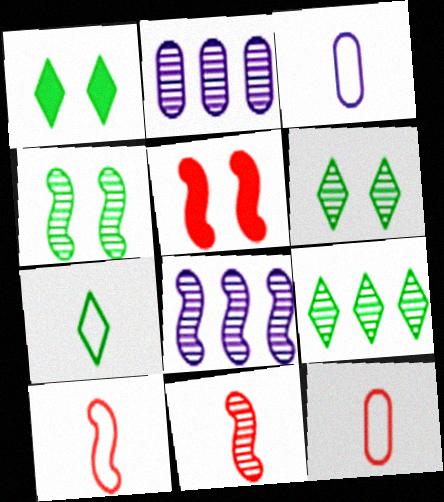[[1, 2, 10], 
[1, 7, 9], 
[1, 8, 12], 
[2, 5, 7], 
[2, 6, 11], 
[3, 5, 9], 
[3, 7, 10], 
[4, 8, 11]]